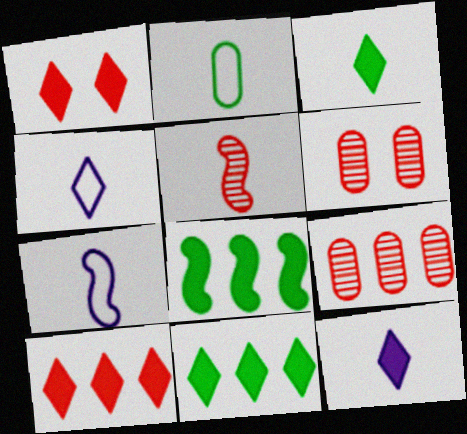[[1, 11, 12], 
[2, 5, 12], 
[4, 6, 8], 
[6, 7, 11]]